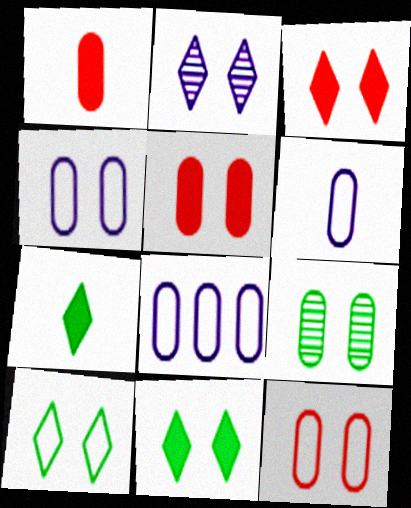[[1, 8, 9], 
[2, 3, 10], 
[4, 5, 9], 
[4, 6, 8]]